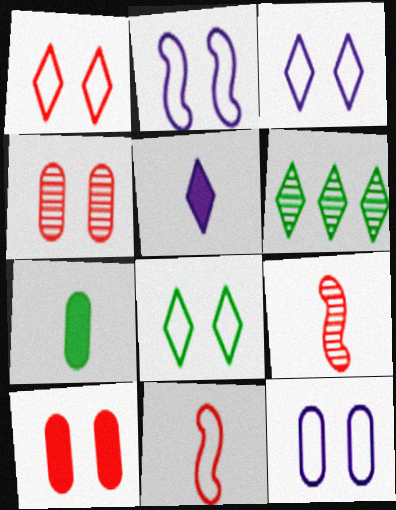[[1, 3, 8], 
[1, 5, 6], 
[2, 3, 12]]